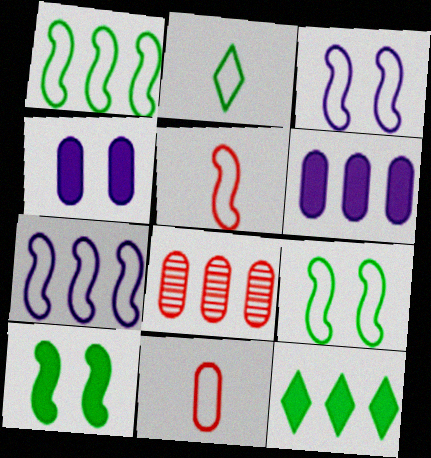[[1, 3, 5], 
[5, 7, 9], 
[7, 8, 12]]